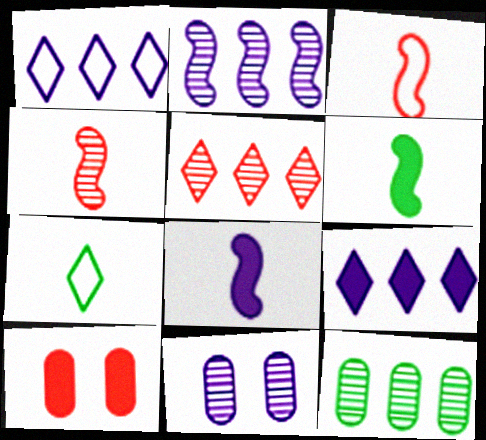[[1, 8, 11], 
[2, 5, 12], 
[2, 7, 10], 
[3, 5, 10], 
[6, 9, 10]]